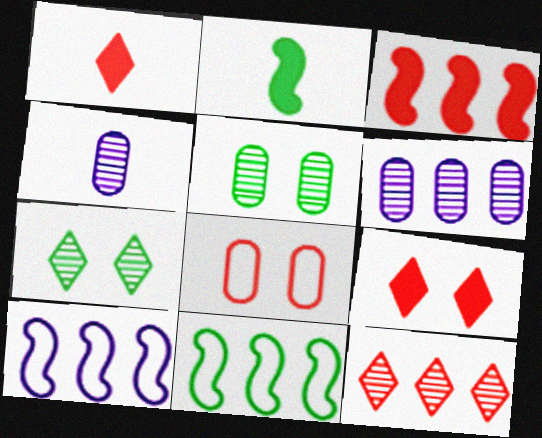[[1, 5, 10], 
[4, 9, 11]]